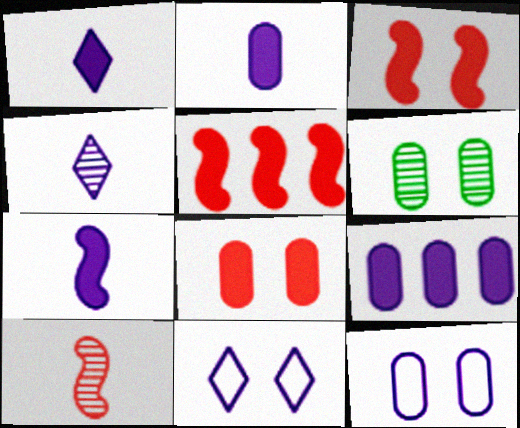[[1, 2, 7], 
[3, 6, 11], 
[6, 8, 12]]